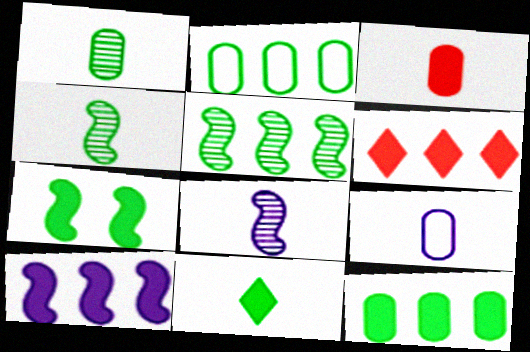[[1, 3, 9], 
[6, 10, 12], 
[7, 11, 12]]